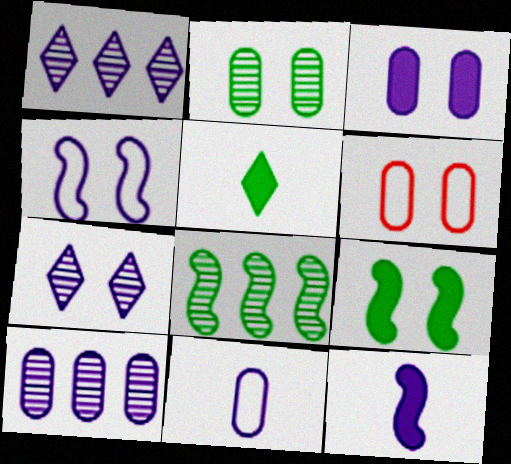[[2, 3, 6], 
[3, 4, 7], 
[3, 10, 11], 
[6, 7, 9]]